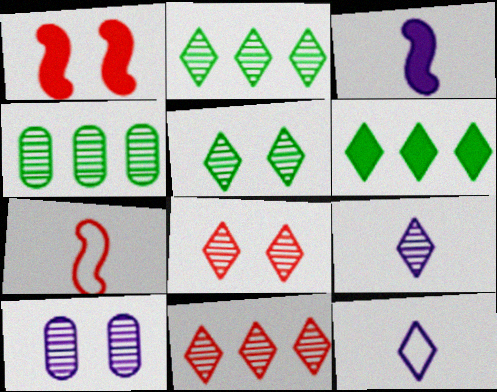[[1, 4, 12], 
[2, 8, 9], 
[5, 9, 11], 
[6, 7, 10], 
[6, 8, 12]]